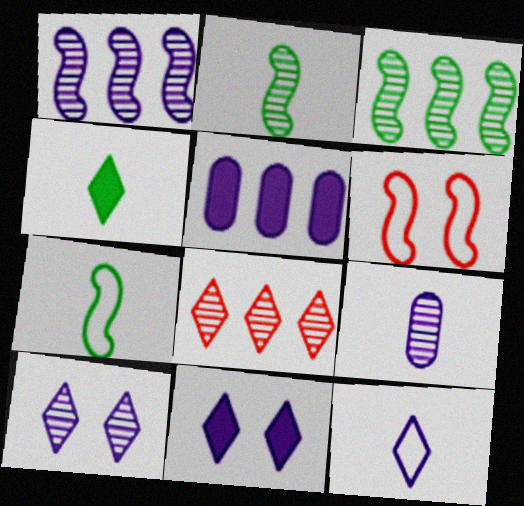[[1, 9, 10]]